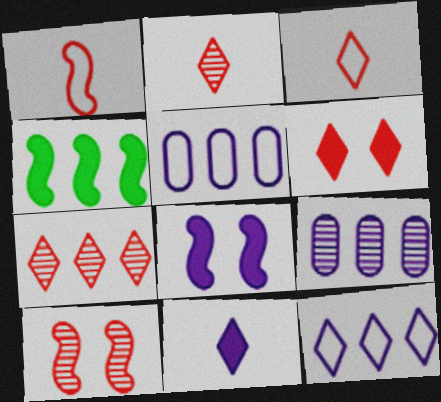[[3, 6, 7], 
[4, 5, 7]]